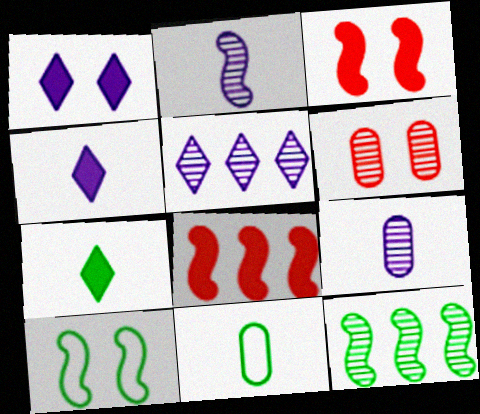[[1, 6, 10], 
[2, 8, 10], 
[3, 5, 11]]